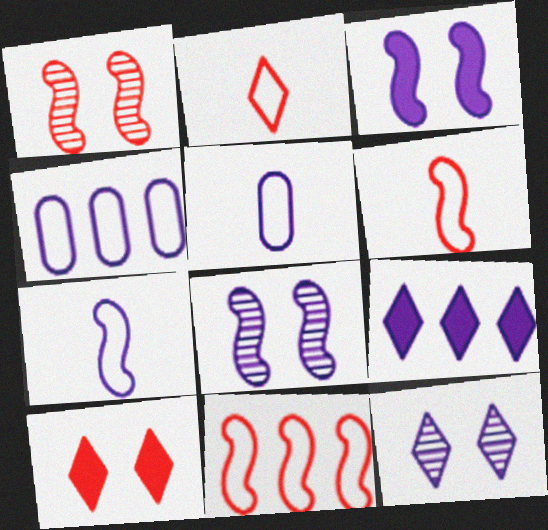[[5, 8, 9]]